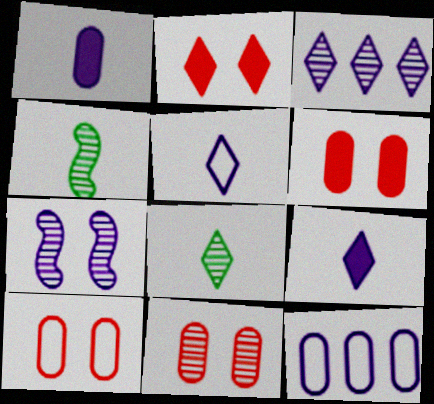[[2, 4, 12], 
[3, 4, 11], 
[6, 10, 11], 
[7, 9, 12]]